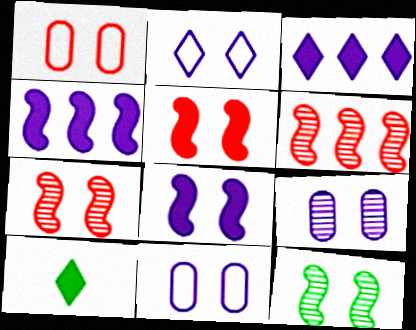[[2, 8, 9], 
[6, 10, 11]]